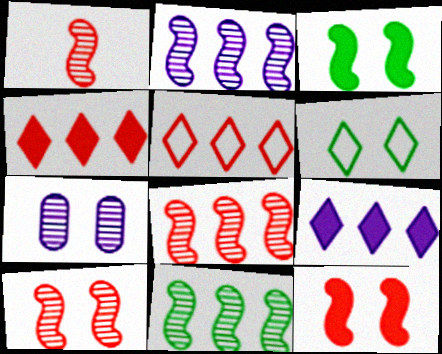[[1, 8, 10], 
[2, 8, 11], 
[6, 7, 12]]